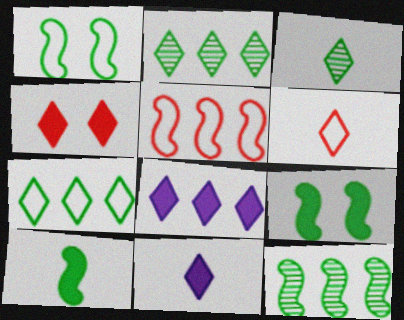[[1, 10, 12], 
[3, 6, 11]]